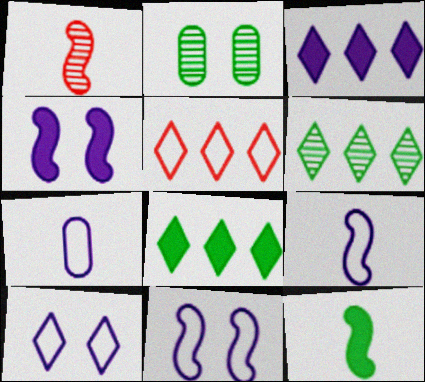[[1, 9, 12], 
[3, 5, 6]]